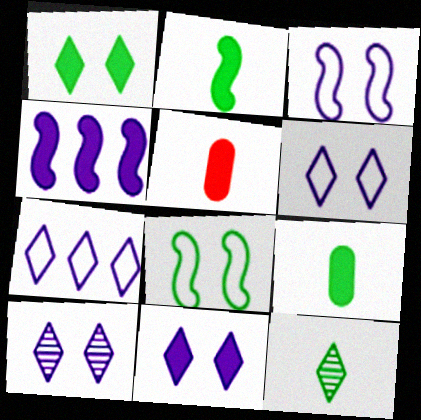[[1, 4, 5], 
[6, 10, 11]]